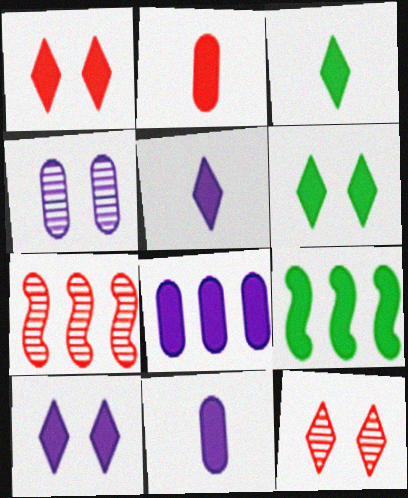[[1, 6, 10], 
[1, 9, 11], 
[2, 9, 10]]